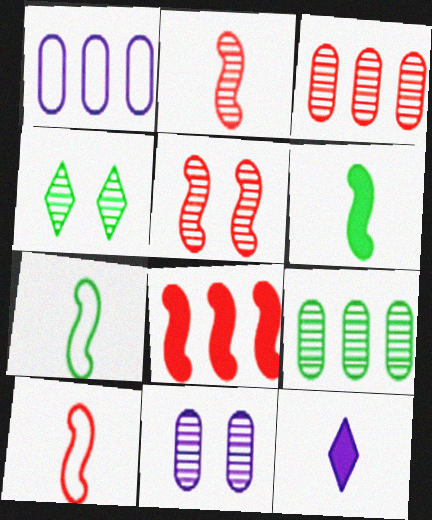[[4, 5, 11], 
[5, 8, 10]]